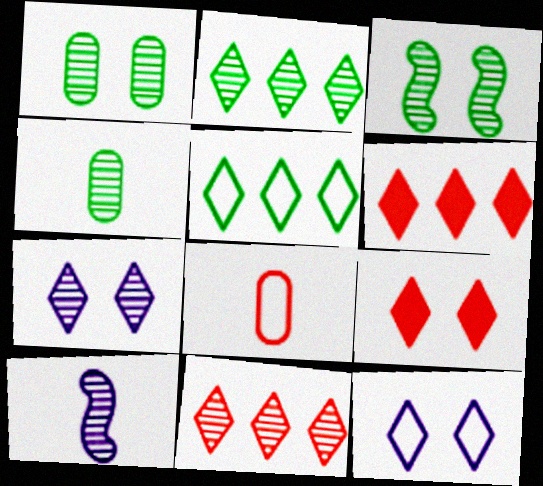[[1, 10, 11], 
[2, 3, 4]]